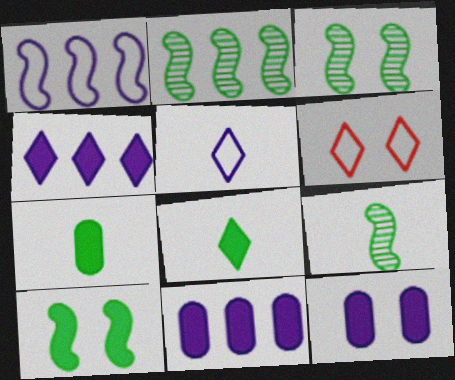[[2, 3, 9], 
[3, 6, 12], 
[6, 9, 11]]